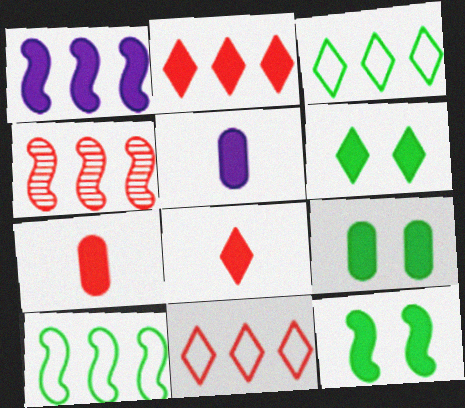[[1, 4, 10], 
[1, 6, 7], 
[1, 8, 9], 
[2, 5, 12], 
[6, 9, 12]]